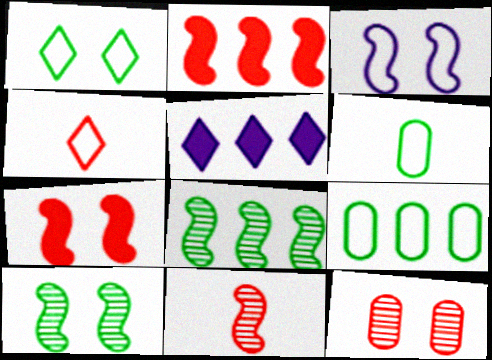[[2, 4, 12], 
[3, 4, 9], 
[3, 7, 10]]